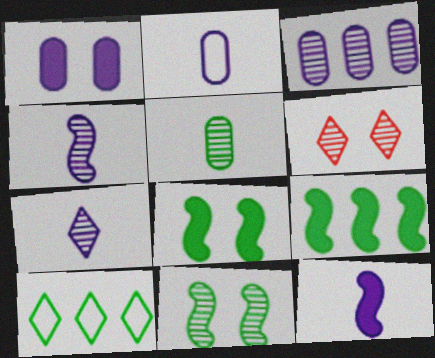[[1, 2, 3], 
[2, 6, 9], 
[2, 7, 12], 
[5, 8, 10]]